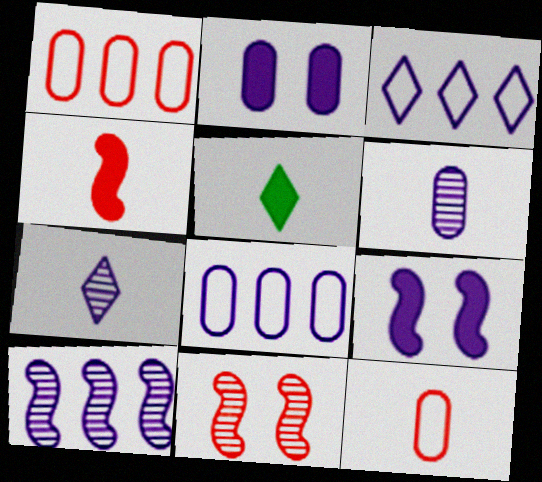[[2, 6, 8], 
[3, 6, 9], 
[5, 8, 11], 
[7, 8, 9]]